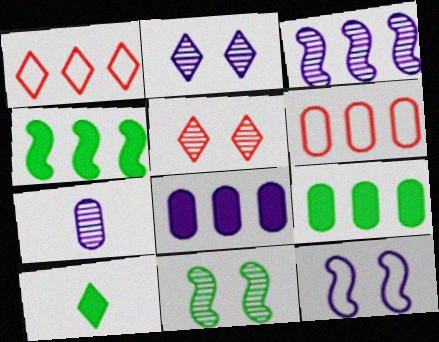[[1, 2, 10], 
[1, 3, 9], 
[2, 3, 7]]